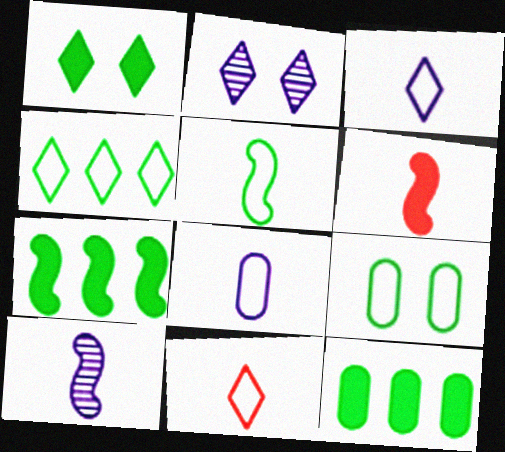[[4, 5, 9], 
[5, 6, 10], 
[5, 8, 11]]